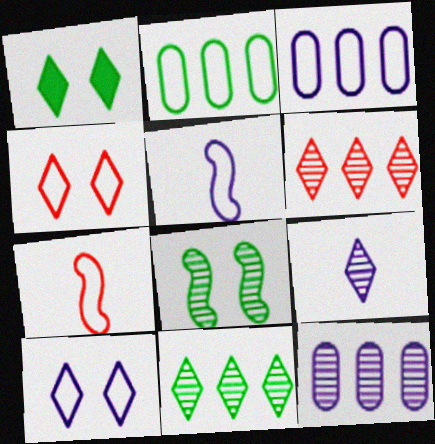[[1, 7, 12], 
[2, 4, 5], 
[2, 7, 10], 
[3, 5, 10]]